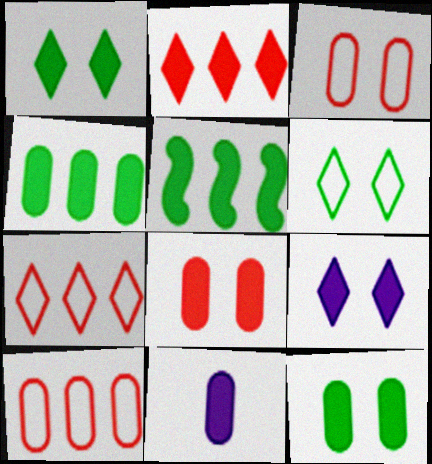[[4, 8, 11]]